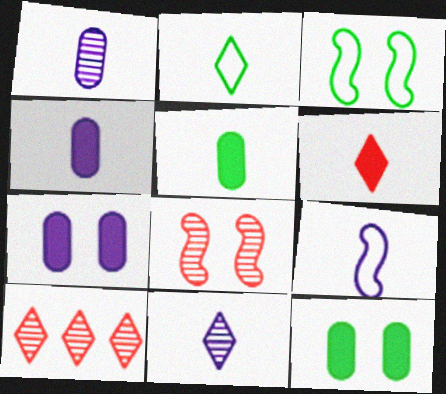[[2, 6, 11], 
[3, 4, 10], 
[4, 9, 11], 
[9, 10, 12]]